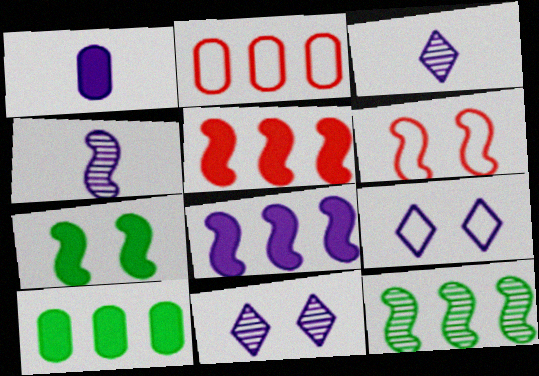[[2, 3, 7], 
[3, 6, 10]]